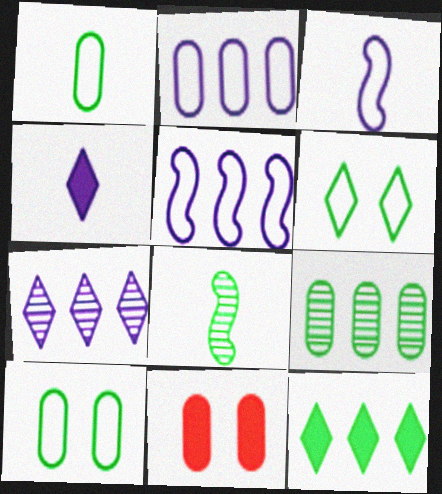[[8, 10, 12]]